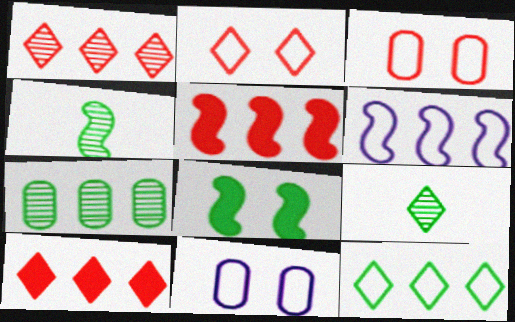[[4, 10, 11], 
[5, 9, 11], 
[6, 7, 10]]